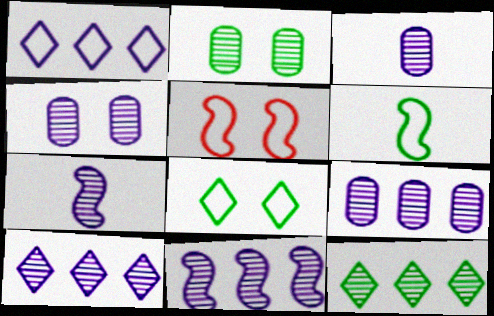[[3, 4, 9], 
[4, 7, 10], 
[9, 10, 11]]